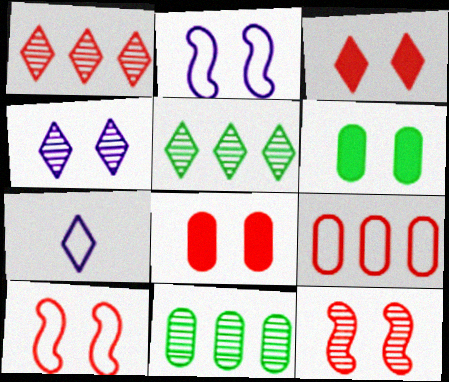[[3, 5, 7], 
[4, 6, 10]]